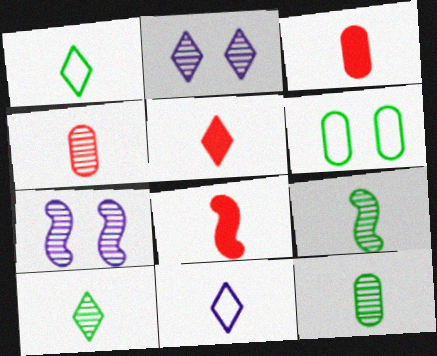[[3, 5, 8], 
[3, 9, 11], 
[5, 10, 11], 
[8, 11, 12], 
[9, 10, 12]]